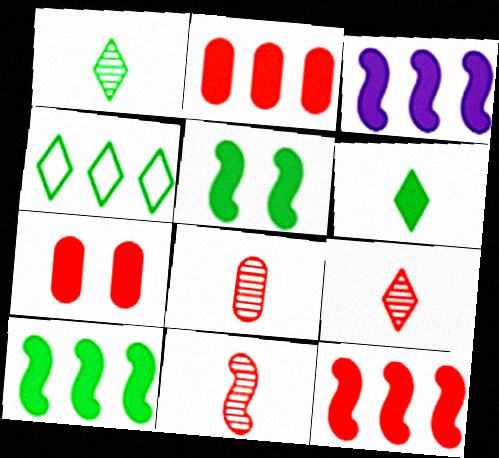[[3, 6, 7], 
[3, 10, 12], 
[8, 9, 11]]